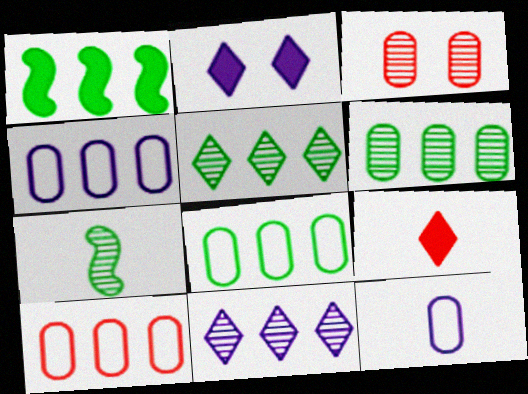[[1, 5, 8], 
[1, 10, 11], 
[2, 7, 10], 
[3, 7, 11], 
[4, 8, 10], 
[7, 9, 12]]